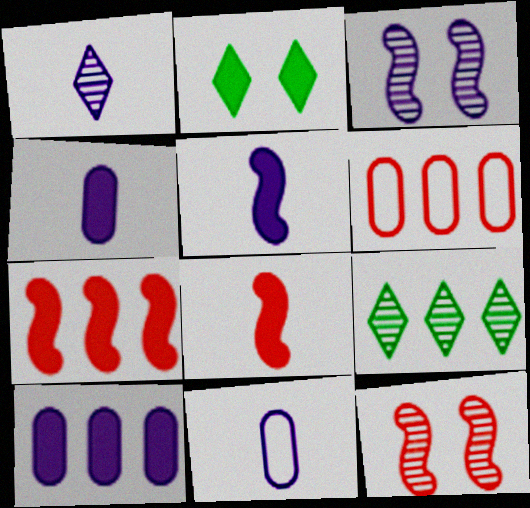[[1, 5, 11], 
[2, 4, 7], 
[2, 8, 10]]